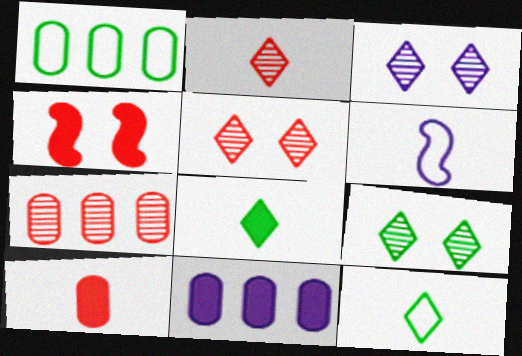[[1, 7, 11], 
[3, 5, 9], 
[3, 6, 11], 
[4, 8, 11]]